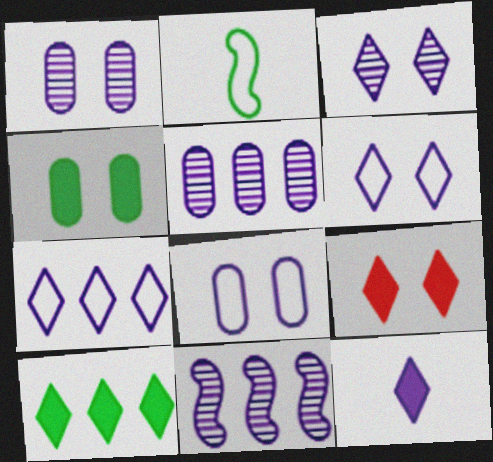[[2, 5, 9], 
[3, 7, 12], 
[8, 11, 12], 
[9, 10, 12]]